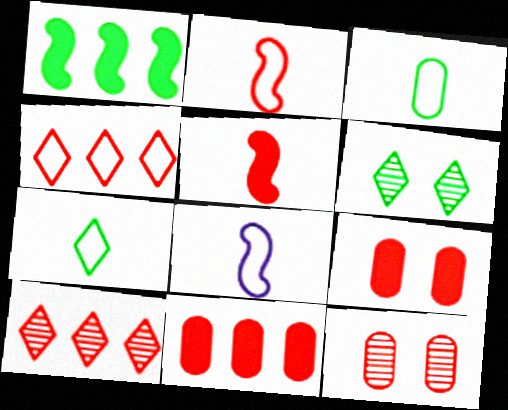[[1, 3, 6], 
[2, 9, 10], 
[4, 5, 12], 
[6, 8, 11]]